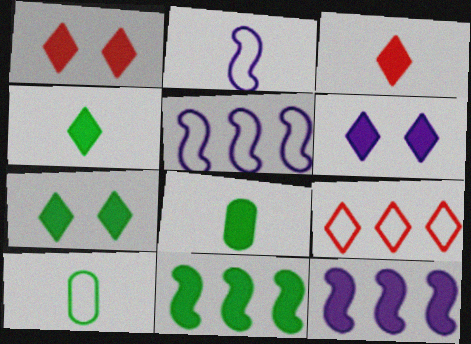[[1, 6, 7], 
[1, 8, 12], 
[7, 8, 11]]